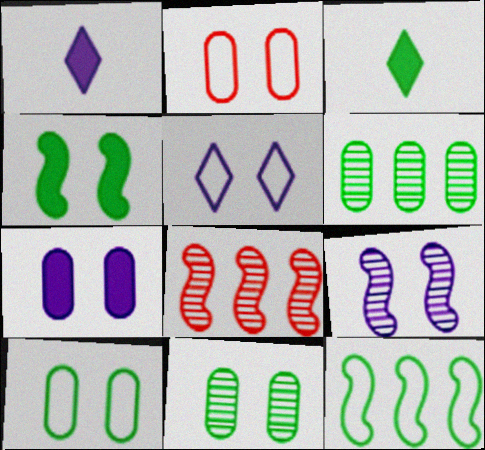[[1, 8, 10], 
[2, 7, 11], 
[3, 11, 12], 
[5, 7, 9]]